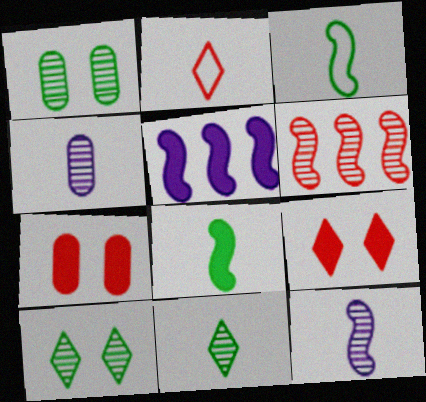[[1, 2, 5], 
[2, 4, 8], 
[2, 6, 7], 
[4, 6, 10]]